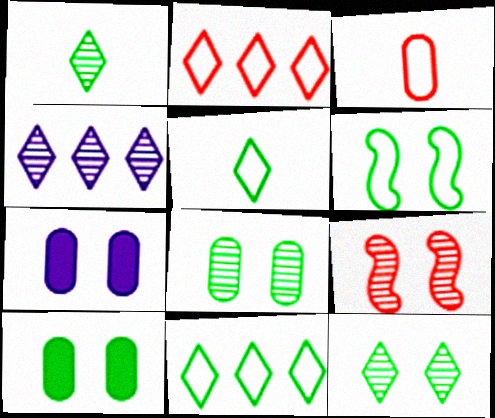[[6, 10, 12]]